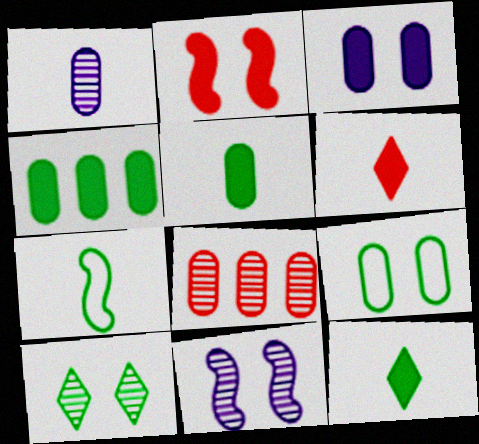[[1, 6, 7], 
[4, 7, 10]]